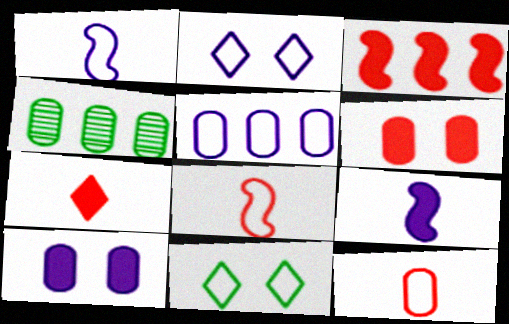[[1, 2, 5], 
[3, 6, 7], 
[4, 10, 12], 
[5, 8, 11]]